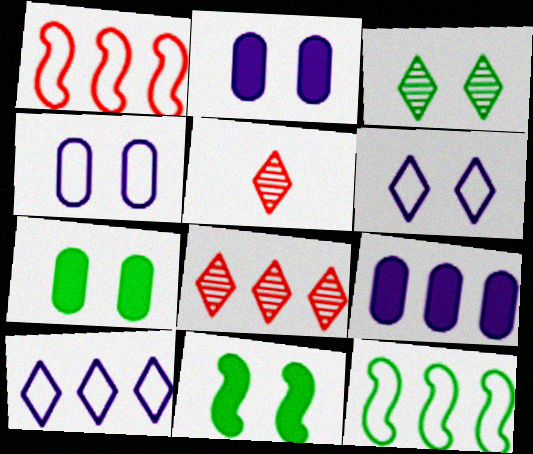[[2, 5, 12], 
[8, 9, 12]]